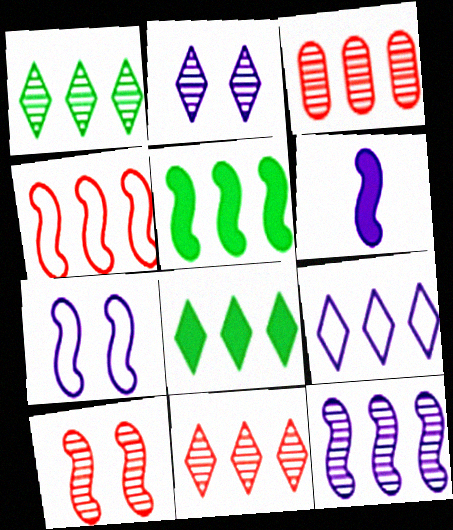[[1, 3, 12], 
[3, 5, 9], 
[4, 5, 12], 
[6, 7, 12], 
[8, 9, 11]]